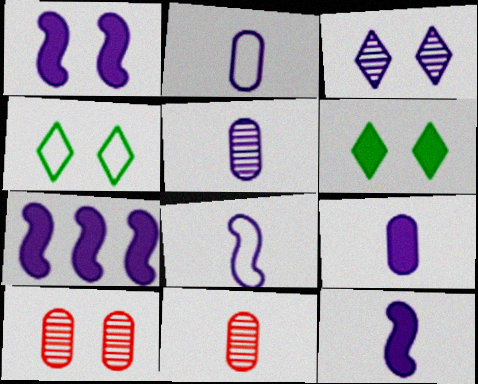[[1, 4, 10], 
[1, 7, 12], 
[2, 3, 7], 
[2, 5, 9], 
[4, 7, 11]]